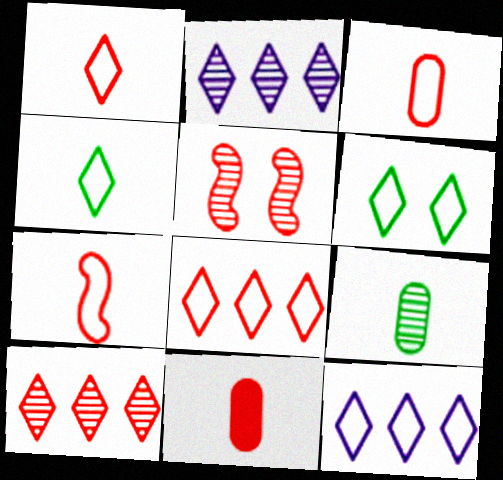[[1, 3, 7], 
[1, 6, 12], 
[2, 5, 9], 
[5, 8, 11]]